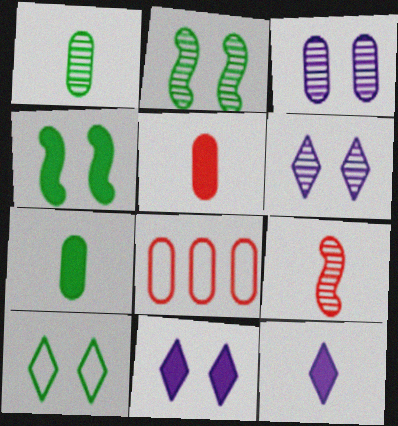[[2, 8, 12], 
[3, 7, 8]]